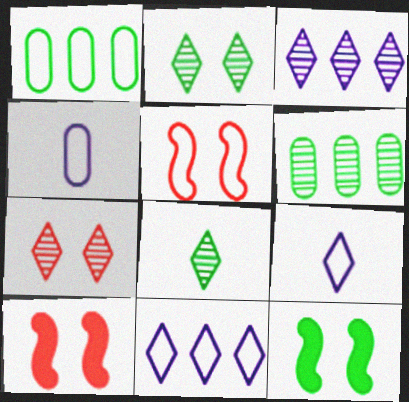[[1, 5, 9], 
[1, 8, 12], 
[3, 7, 8], 
[6, 9, 10]]